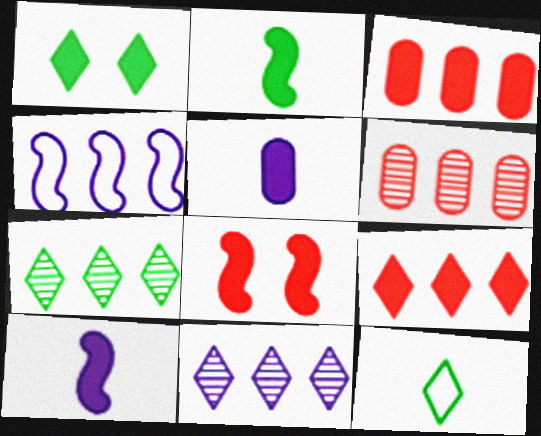[[1, 3, 10], 
[1, 7, 12], 
[3, 4, 7]]